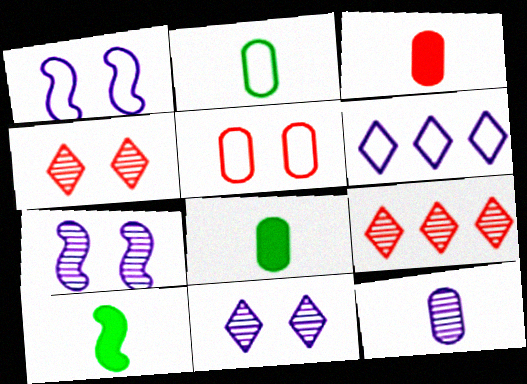[[1, 8, 9], 
[2, 3, 12]]